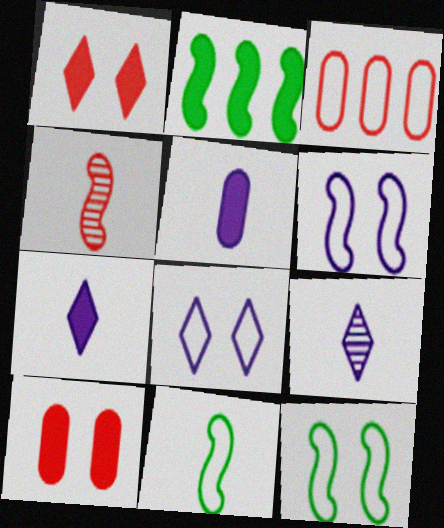[[1, 2, 5], 
[1, 3, 4], 
[2, 4, 6], 
[2, 7, 10], 
[3, 8, 11]]